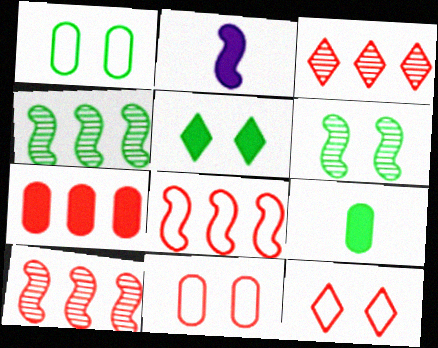[[1, 2, 3], 
[1, 5, 6], 
[2, 5, 7], 
[2, 6, 8], 
[3, 7, 8]]